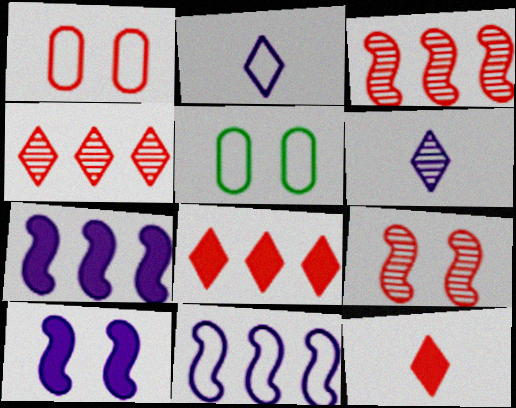[[1, 3, 12]]